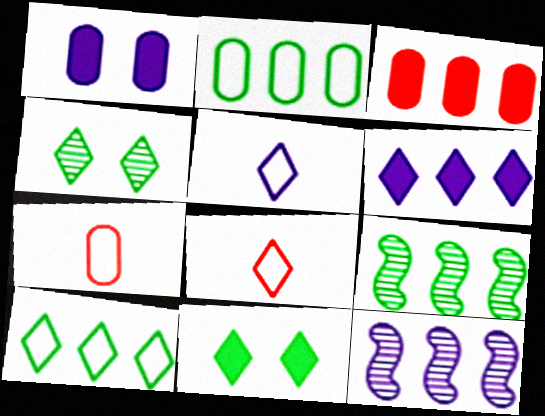[[1, 5, 12], 
[1, 8, 9], 
[3, 10, 12], 
[4, 6, 8], 
[7, 11, 12]]